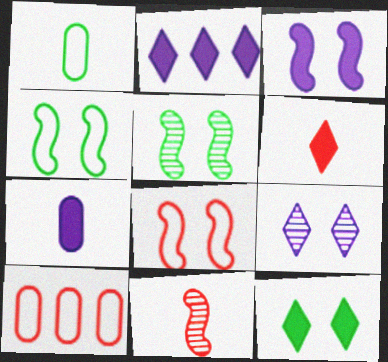[[2, 3, 7], 
[2, 6, 12], 
[3, 5, 8]]